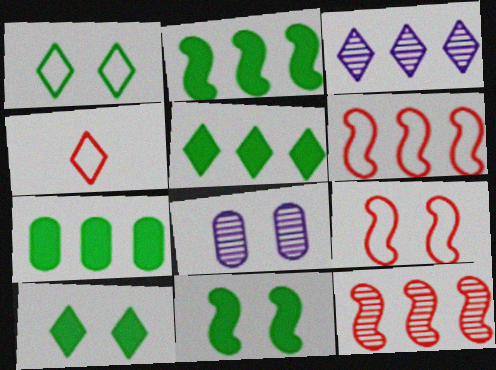[[2, 4, 8], 
[2, 5, 7], 
[3, 4, 10], 
[3, 6, 7], 
[8, 9, 10]]